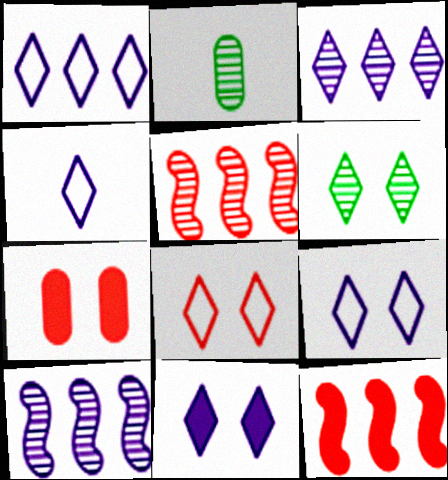[[1, 4, 9], 
[2, 9, 12], 
[3, 4, 11], 
[6, 8, 11]]